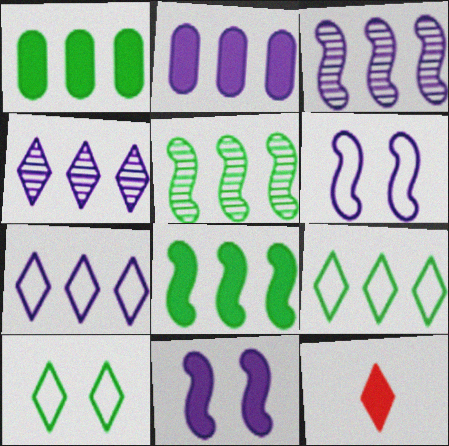[[1, 5, 9], 
[1, 11, 12], 
[2, 3, 7], 
[4, 10, 12]]